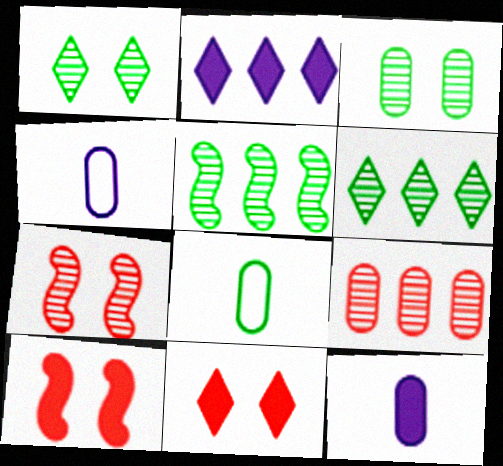[[2, 7, 8], 
[4, 5, 11], 
[4, 6, 10]]